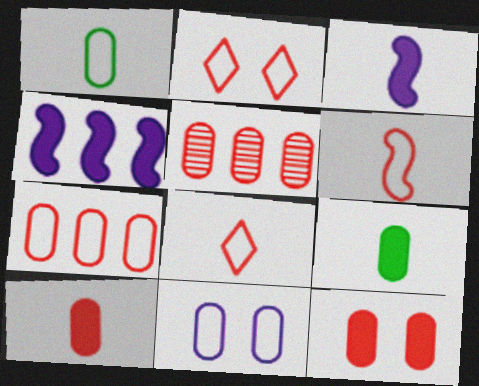[[1, 7, 11], 
[2, 6, 7], 
[5, 9, 11]]